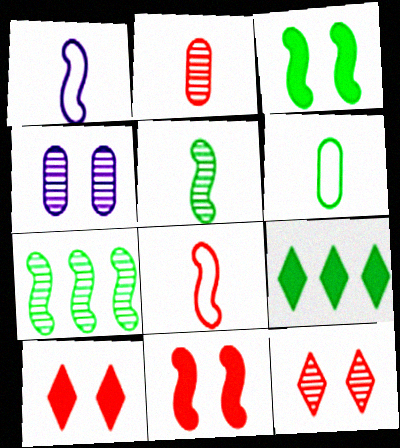[[1, 7, 11], 
[4, 8, 9]]